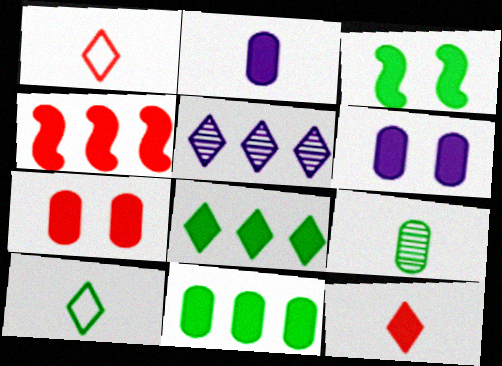[[2, 7, 11], 
[4, 7, 12]]